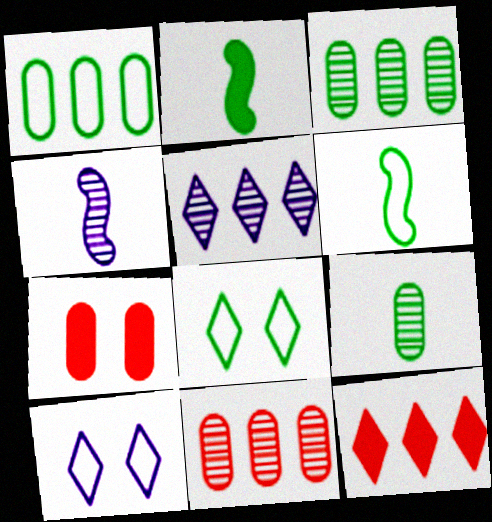[[1, 6, 8], 
[2, 3, 8], 
[2, 10, 11], 
[5, 6, 7]]